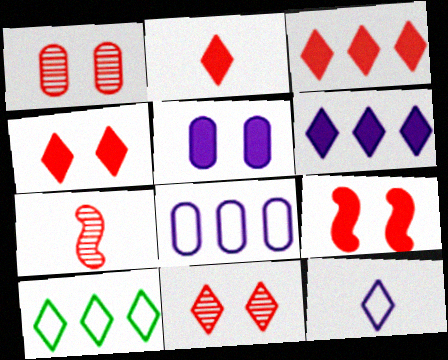[[2, 3, 4], 
[5, 7, 10]]